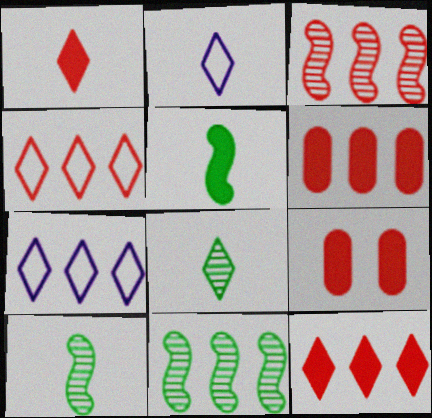[[1, 2, 8], 
[2, 9, 11], 
[3, 4, 6], 
[6, 7, 11], 
[7, 9, 10]]